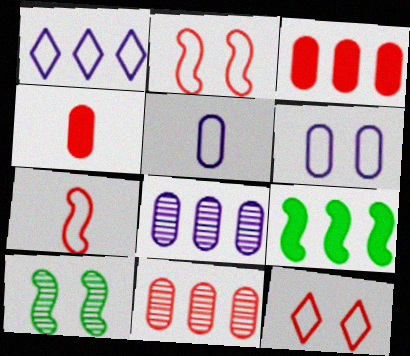[[1, 4, 10], 
[1, 9, 11]]